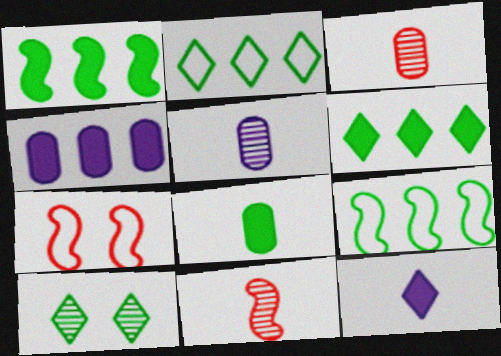[[5, 6, 7], 
[8, 9, 10]]